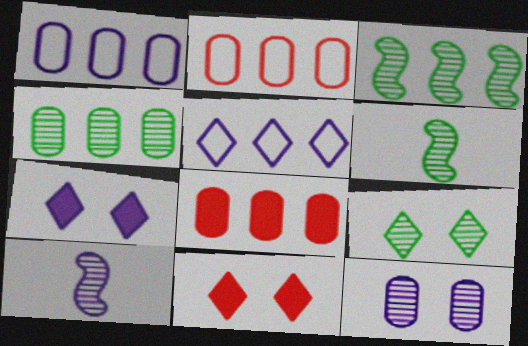[[1, 4, 8], 
[1, 6, 11], 
[1, 7, 10], 
[2, 6, 7], 
[3, 5, 8], 
[4, 6, 9]]